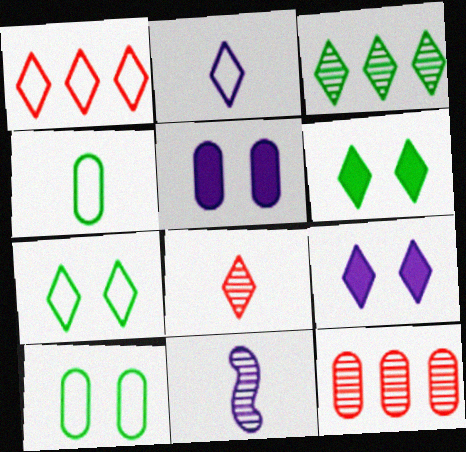[[1, 2, 7], 
[4, 5, 12]]